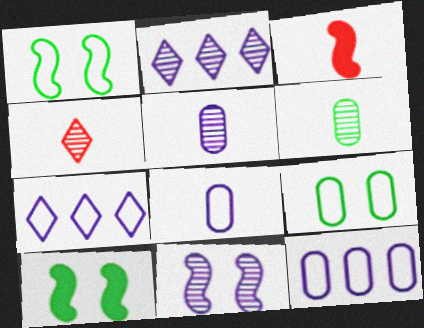[[2, 3, 9], 
[2, 5, 11], 
[4, 10, 12]]